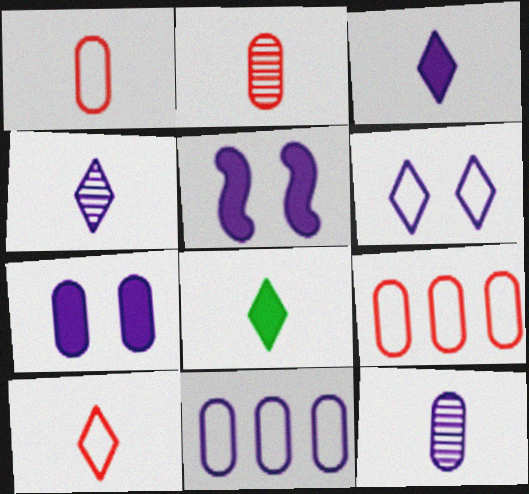[[4, 5, 11], 
[4, 8, 10], 
[7, 11, 12]]